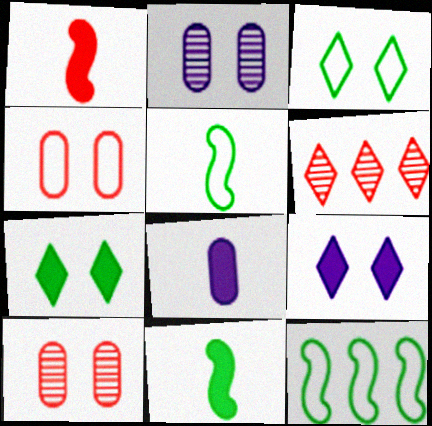[[1, 4, 6]]